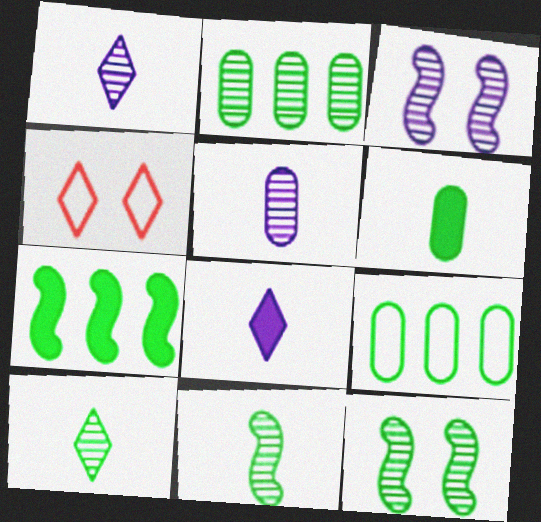[[2, 10, 12], 
[4, 5, 7]]